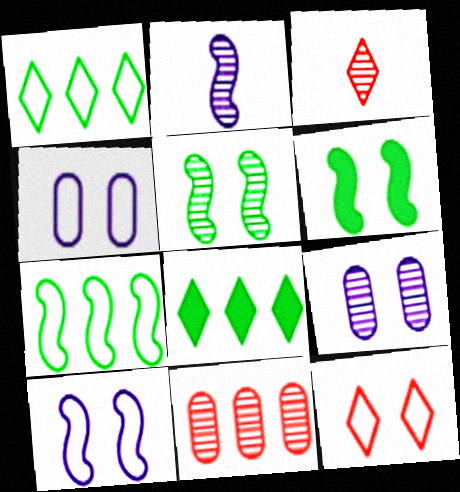[[6, 9, 12]]